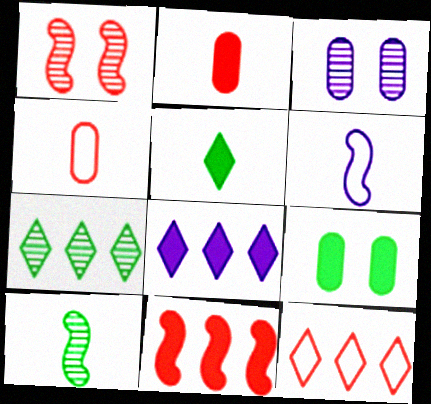[[1, 2, 12], 
[3, 6, 8], 
[7, 8, 12]]